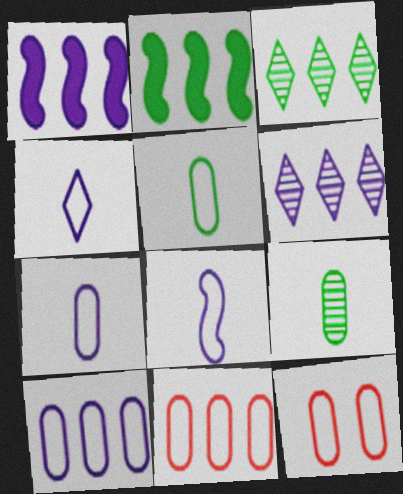[[1, 3, 11], 
[1, 6, 10], 
[2, 6, 11], 
[4, 7, 8], 
[5, 10, 12]]